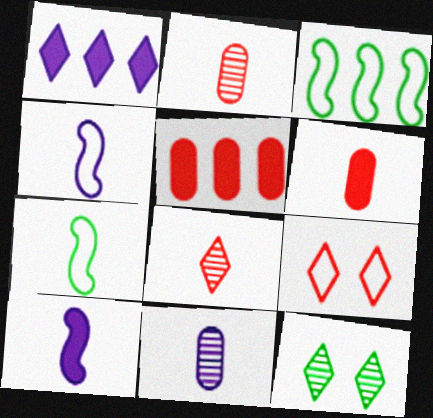[[4, 5, 12]]